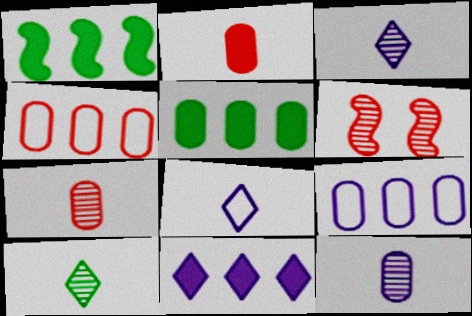[[5, 6, 8]]